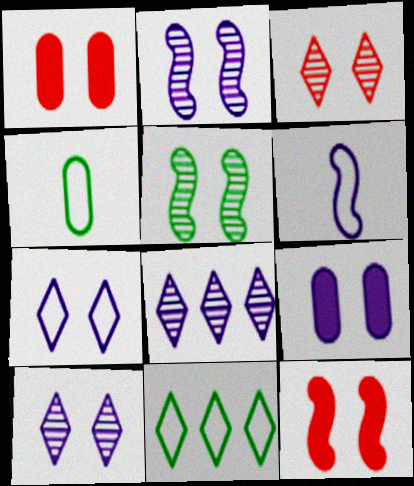[[1, 5, 7], 
[2, 7, 9], 
[4, 8, 12], 
[6, 8, 9]]